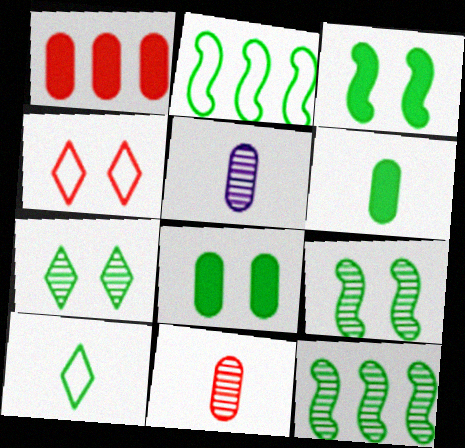[[2, 6, 7], 
[8, 10, 12]]